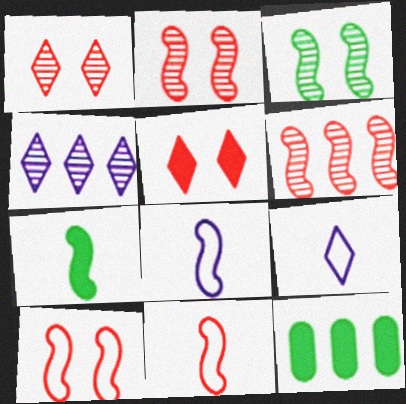[[1, 8, 12], 
[2, 9, 12]]